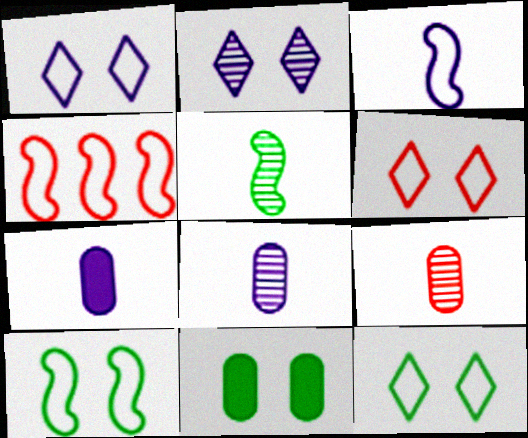[[1, 6, 12], 
[3, 4, 10]]